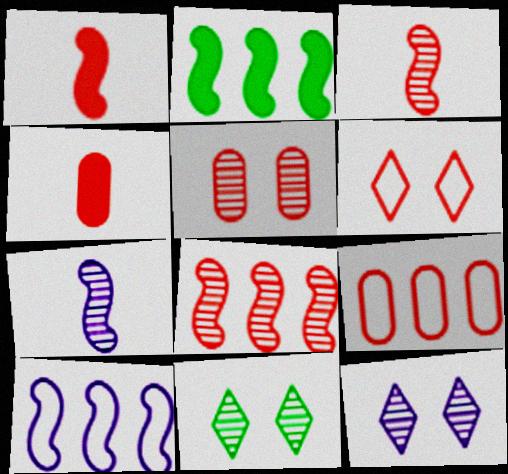[[2, 8, 10], 
[4, 5, 9], 
[4, 6, 8], 
[4, 10, 11]]